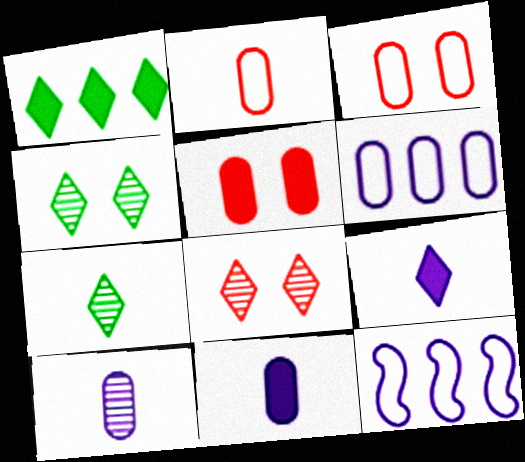[[5, 7, 12]]